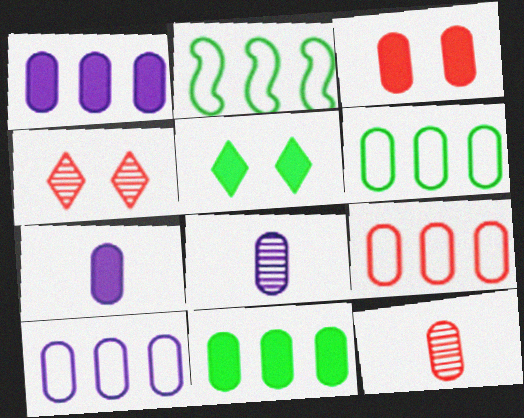[[2, 4, 7], 
[3, 6, 8], 
[3, 7, 11], 
[3, 9, 12], 
[6, 9, 10]]